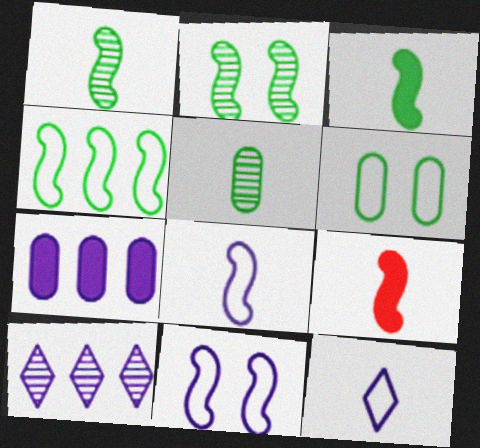[[1, 8, 9], 
[2, 3, 4], 
[5, 9, 12], 
[6, 9, 10]]